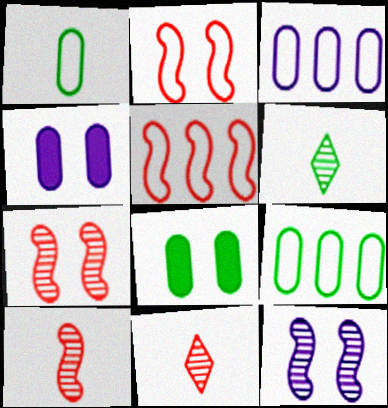[[4, 5, 6]]